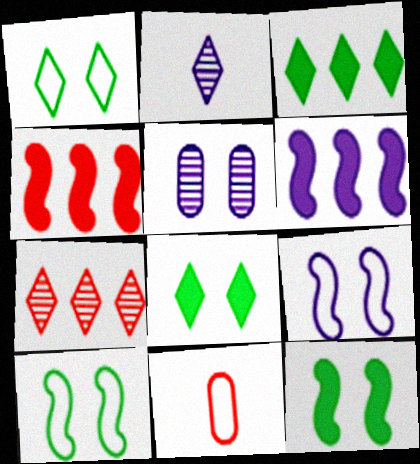[]